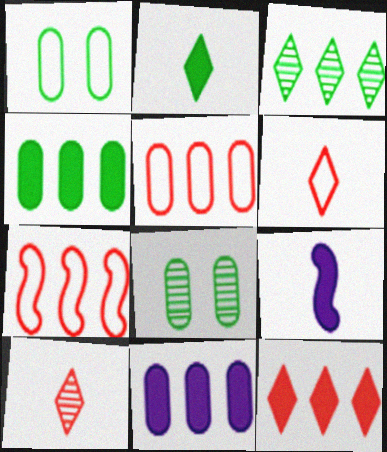[[3, 7, 11]]